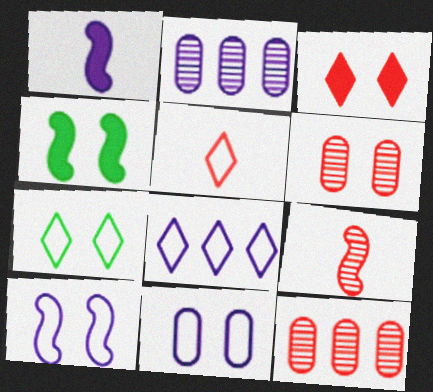[[1, 7, 12], 
[2, 4, 5], 
[5, 7, 8]]